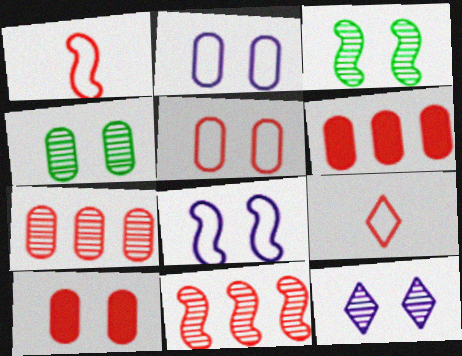[[2, 4, 10], 
[9, 10, 11]]